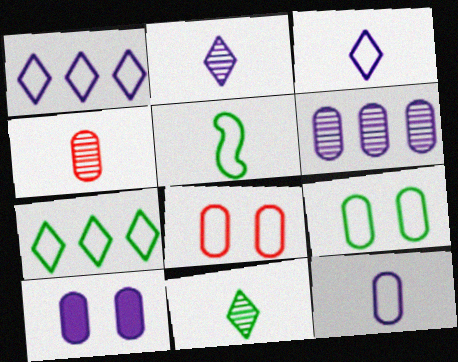[[1, 5, 8], 
[5, 7, 9], 
[6, 10, 12]]